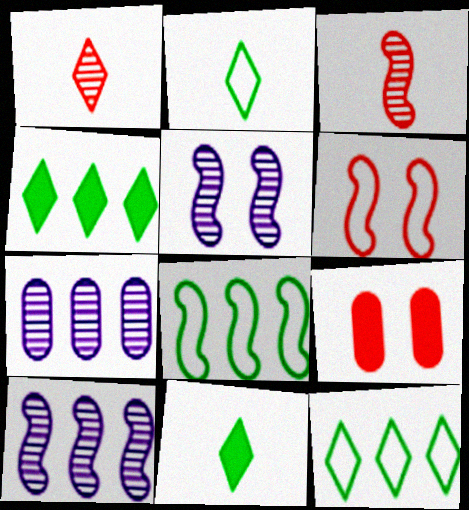[[2, 9, 10], 
[6, 7, 11]]